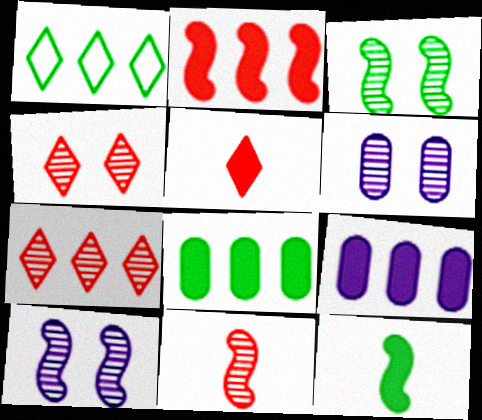[[3, 4, 6]]